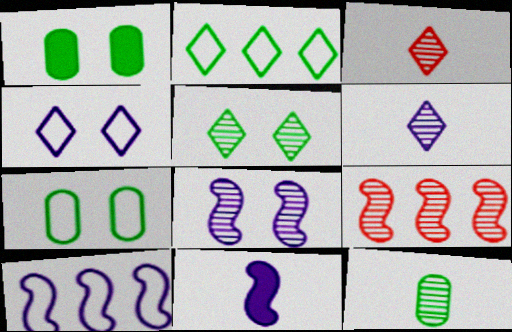[[1, 3, 10], 
[8, 10, 11]]